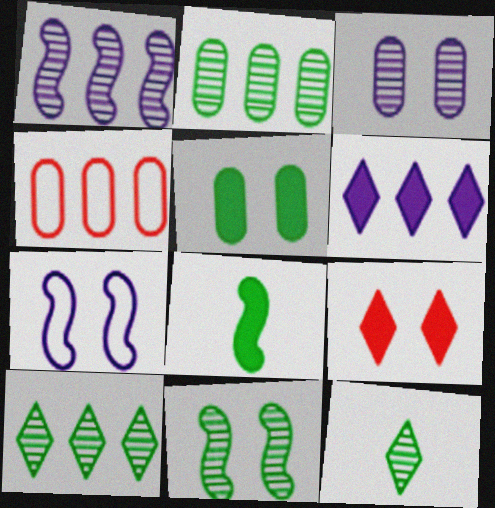[[2, 11, 12]]